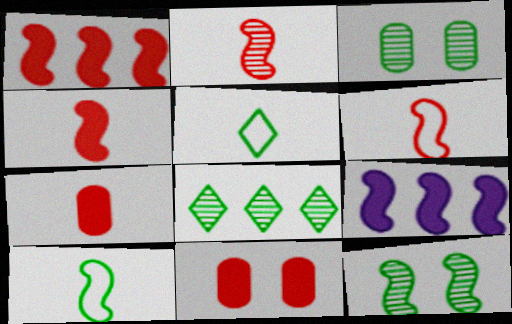[[2, 4, 6], 
[6, 9, 12]]